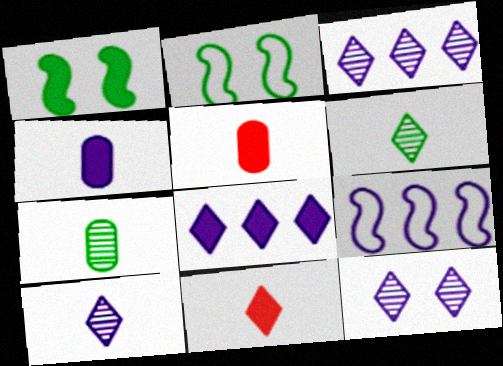[[1, 5, 8], 
[2, 3, 5], 
[3, 10, 12], 
[4, 9, 12]]